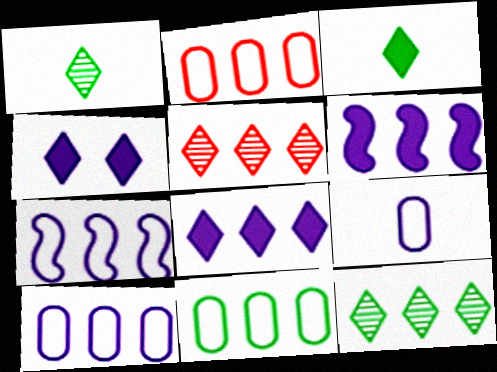[[2, 6, 12], 
[2, 10, 11], 
[5, 6, 11]]